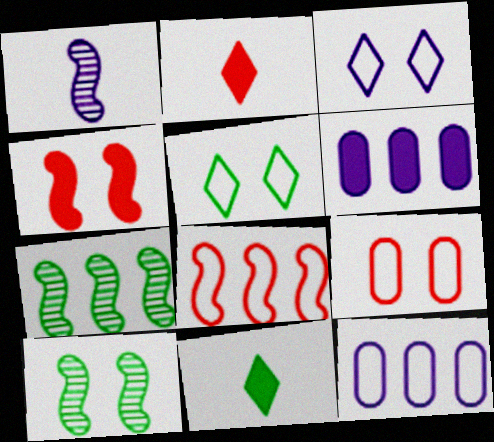[[1, 3, 6], 
[2, 10, 12], 
[4, 6, 11]]